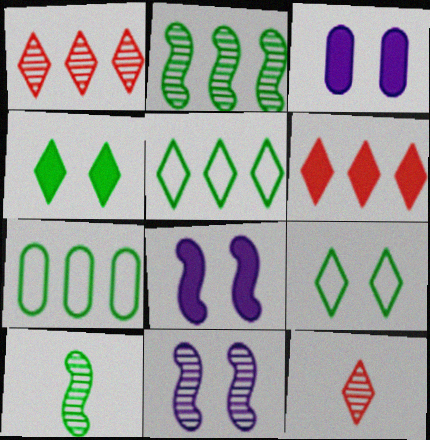[[4, 7, 10], 
[7, 8, 12]]